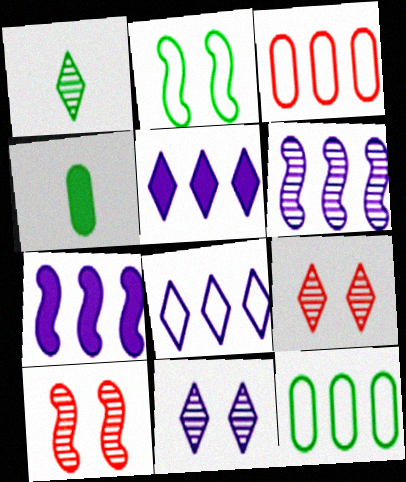[[4, 8, 10]]